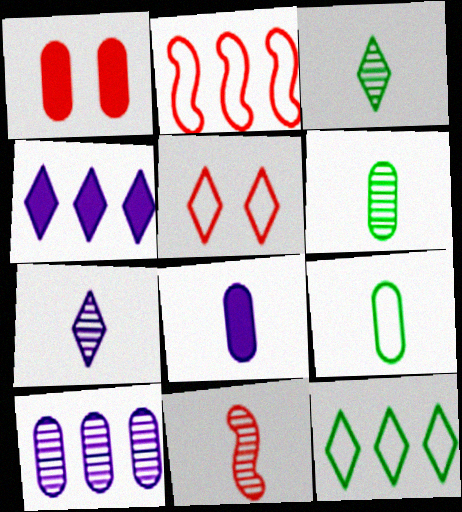[[1, 9, 10], 
[3, 4, 5], 
[6, 7, 11]]